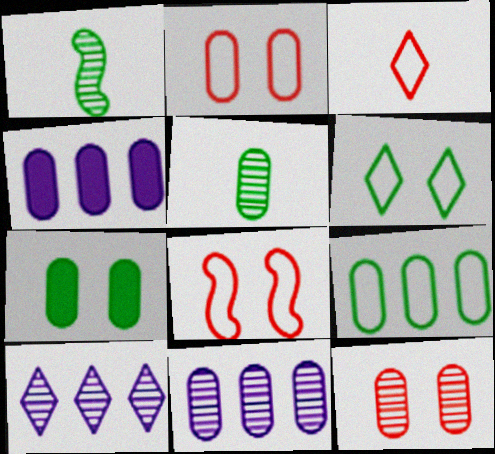[[1, 10, 12], 
[2, 4, 5], 
[5, 7, 9], 
[5, 11, 12]]